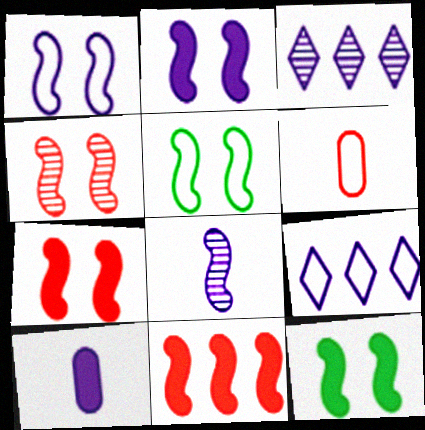[[1, 3, 10], 
[1, 4, 12], 
[2, 4, 5], 
[2, 7, 12], 
[3, 6, 12], 
[5, 6, 9], 
[5, 8, 11]]